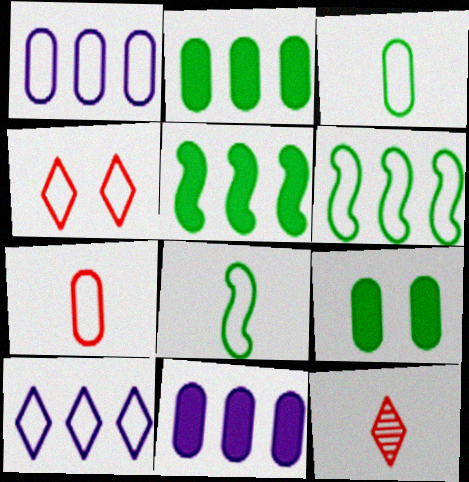[[1, 4, 8]]